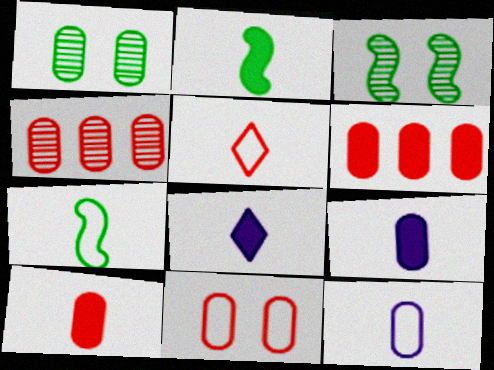[[1, 6, 12], 
[2, 8, 10], 
[4, 10, 11], 
[5, 7, 12]]